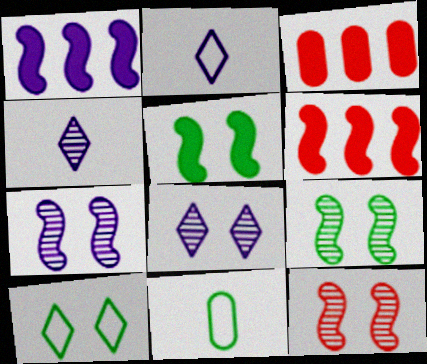[[2, 3, 9], 
[6, 8, 11], 
[7, 9, 12]]